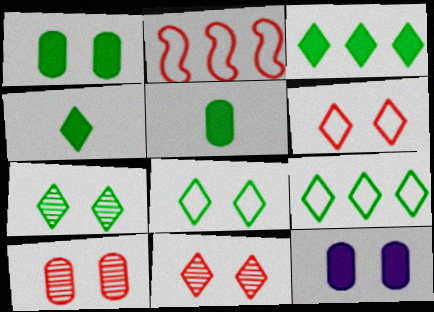[[4, 7, 9]]